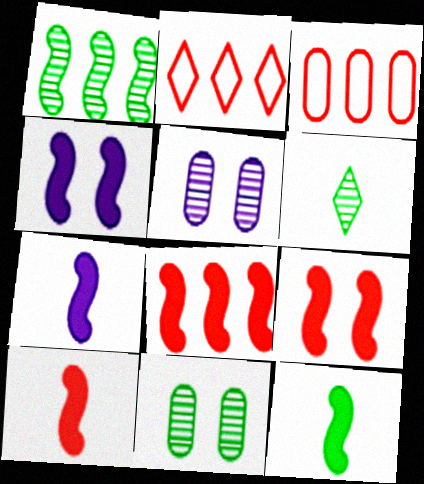[[1, 6, 11], 
[2, 5, 12], 
[2, 7, 11], 
[3, 4, 6], 
[4, 8, 12], 
[7, 10, 12], 
[8, 9, 10]]